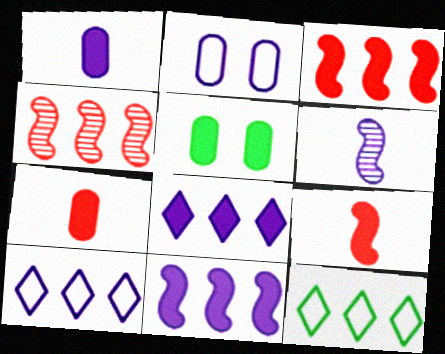[[2, 6, 8], 
[5, 8, 9]]